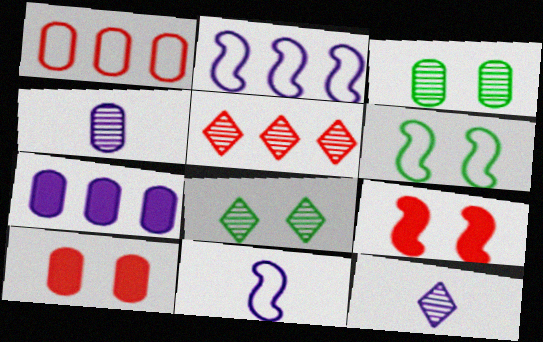[[5, 8, 12]]